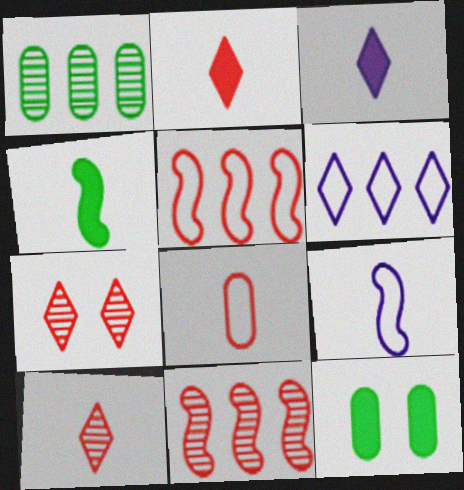[]